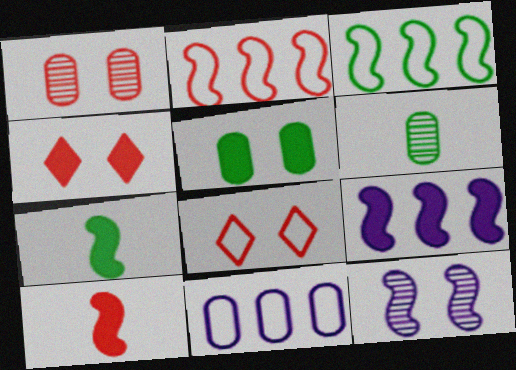[[2, 7, 12], 
[3, 10, 12], 
[5, 8, 12], 
[6, 8, 9]]